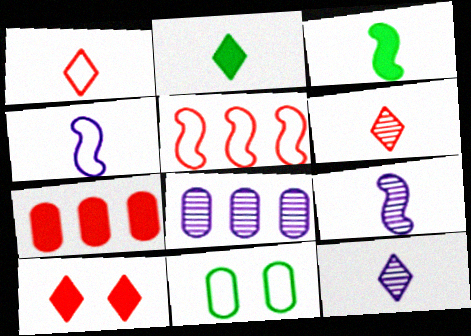[[1, 2, 12]]